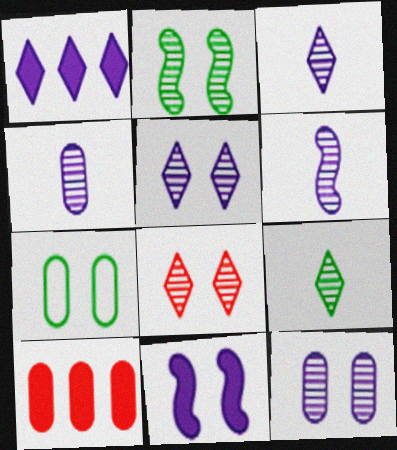[[2, 8, 12], 
[3, 4, 6], 
[4, 7, 10], 
[7, 8, 11]]